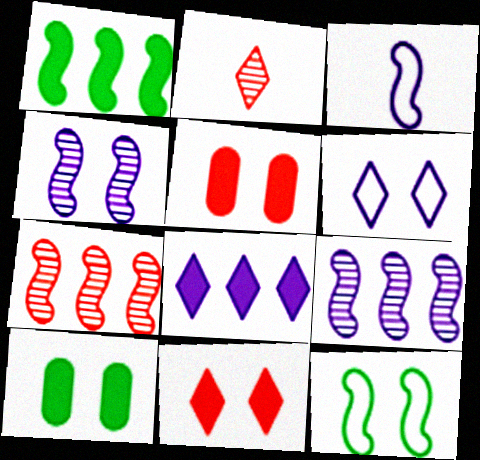[]